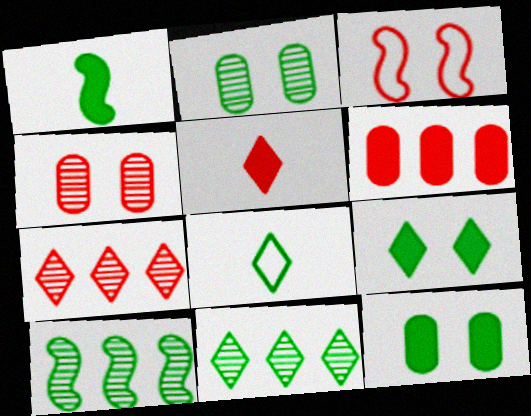[[8, 9, 11], 
[8, 10, 12]]